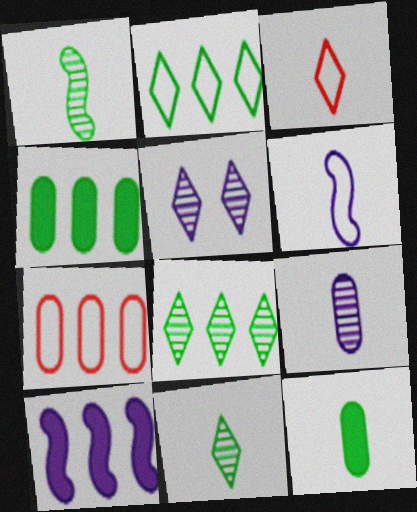[[7, 8, 10]]